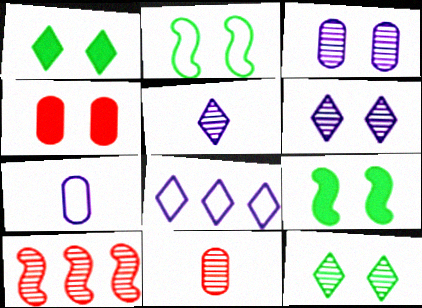[[1, 7, 10], 
[2, 4, 6], 
[8, 9, 11]]